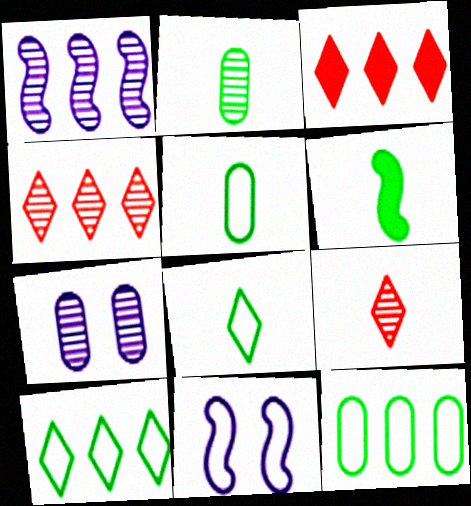[[1, 3, 12], 
[2, 3, 11], 
[2, 6, 8]]